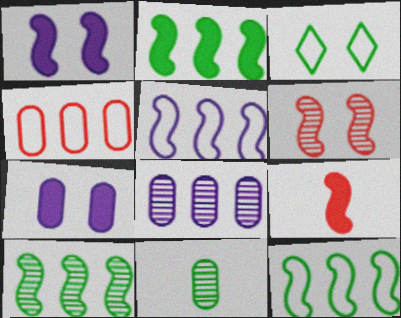[[1, 2, 9], 
[2, 3, 11], 
[2, 10, 12], 
[3, 6, 7], 
[3, 8, 9], 
[4, 7, 11]]